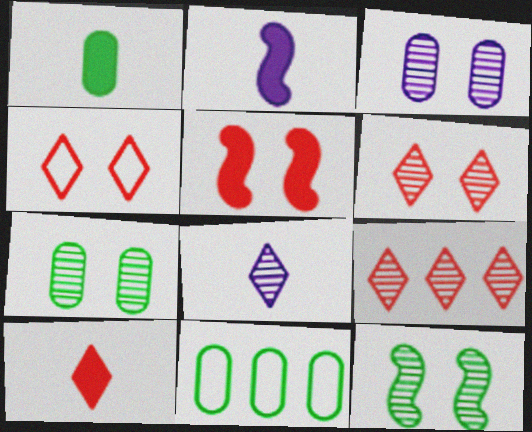[[1, 2, 10], 
[1, 7, 11], 
[2, 6, 11], 
[3, 6, 12], 
[4, 9, 10], 
[5, 8, 11]]